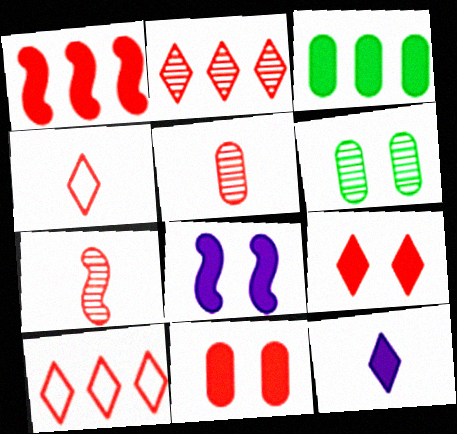[[2, 4, 9], 
[7, 10, 11]]